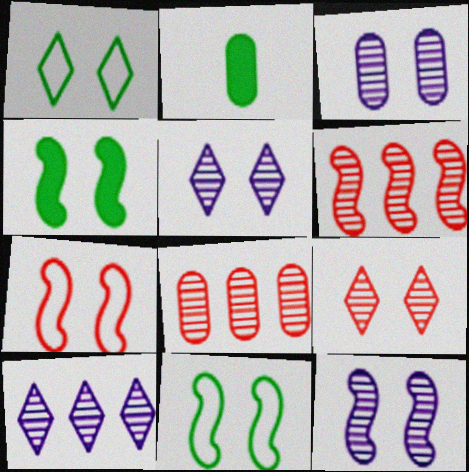[[2, 7, 10], 
[3, 5, 12], 
[4, 7, 12]]